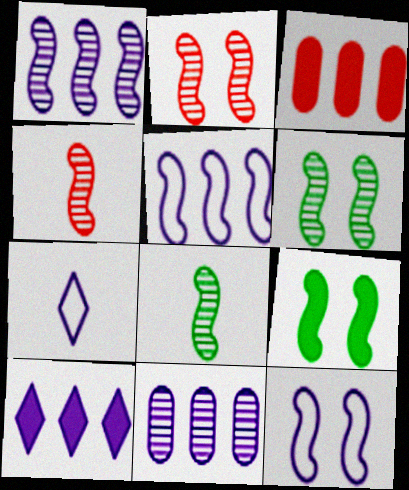[[1, 2, 8], 
[1, 4, 6], 
[2, 9, 12], 
[3, 6, 7], 
[4, 5, 9], 
[5, 10, 11]]